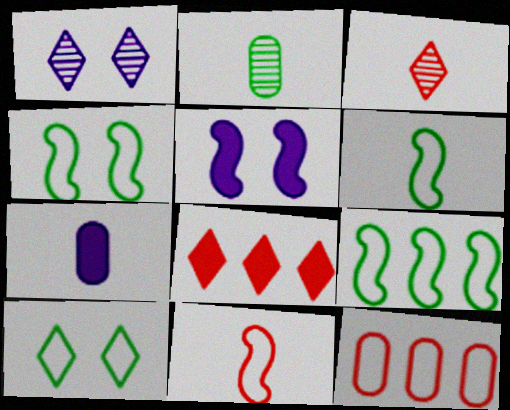[[3, 6, 7], 
[4, 6, 9]]